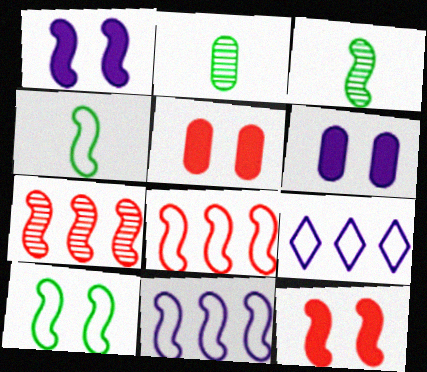[[1, 3, 8], 
[1, 4, 7], 
[2, 9, 12], 
[3, 5, 9], 
[3, 11, 12]]